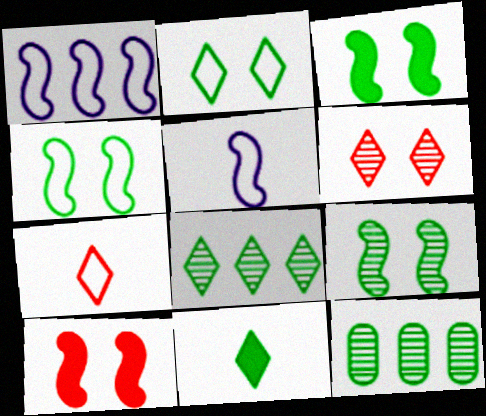[[2, 8, 11], 
[3, 4, 9], 
[4, 11, 12]]